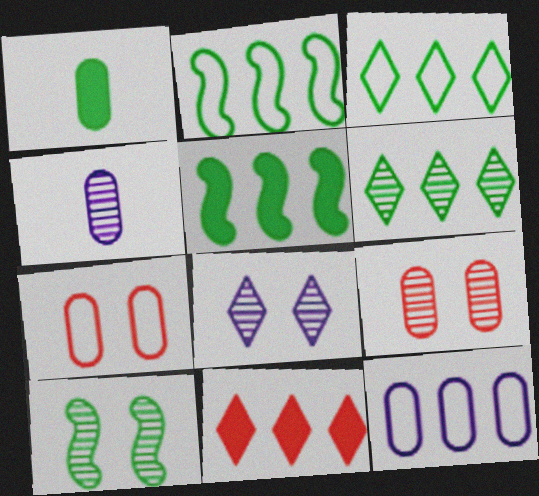[[1, 3, 10], 
[1, 9, 12], 
[8, 9, 10]]